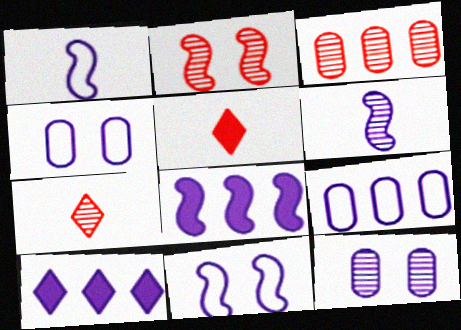[[1, 10, 12], 
[2, 3, 7], 
[4, 6, 10], 
[6, 8, 11]]